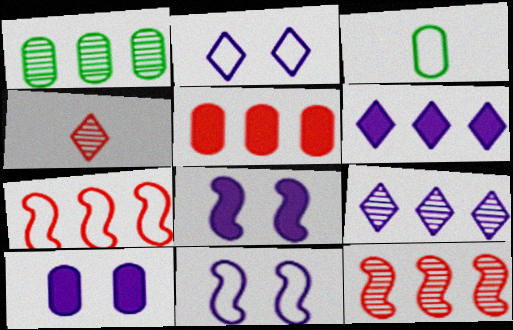[[1, 6, 7], 
[1, 9, 12], 
[2, 3, 7]]